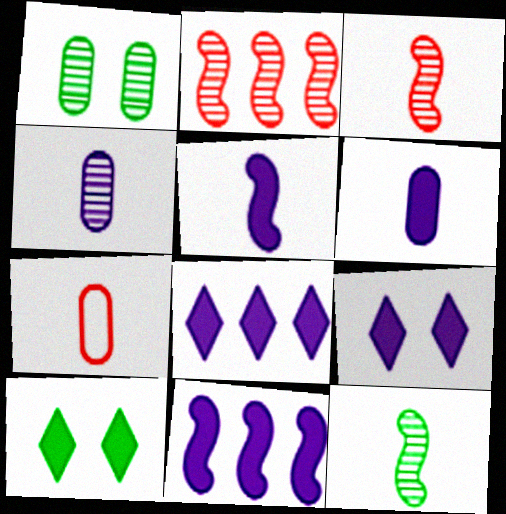[[6, 9, 11]]